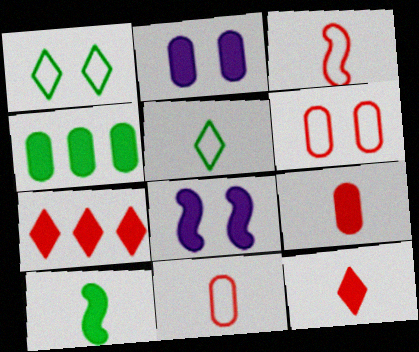[[2, 4, 9], 
[2, 7, 10], 
[4, 8, 12]]